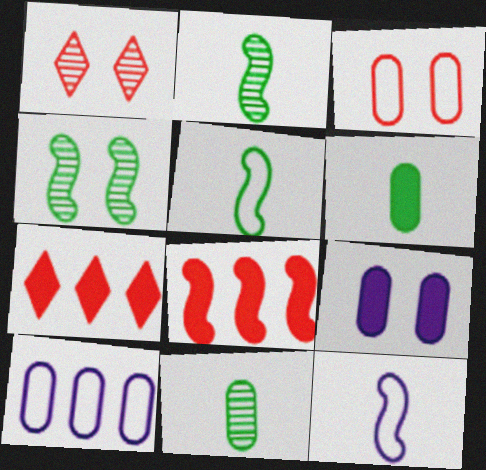[[4, 8, 12]]